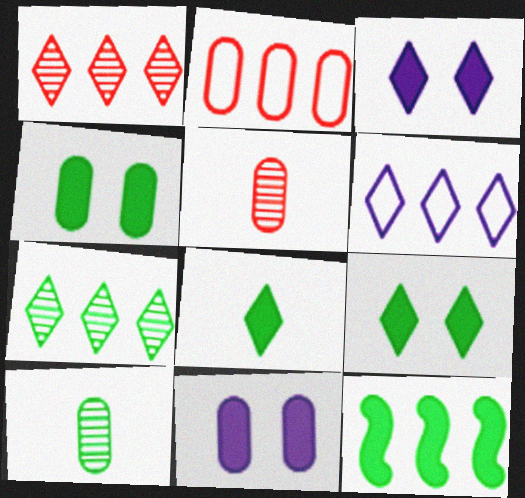[[2, 10, 11], 
[4, 8, 12]]